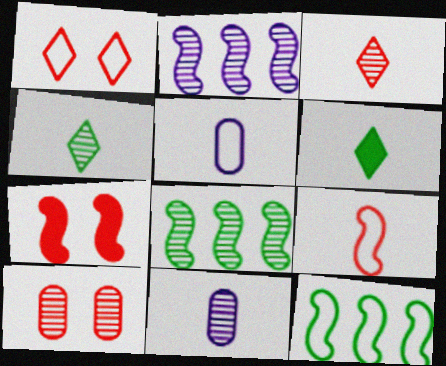[[1, 5, 12], 
[1, 7, 10], 
[2, 4, 10], 
[6, 9, 11]]